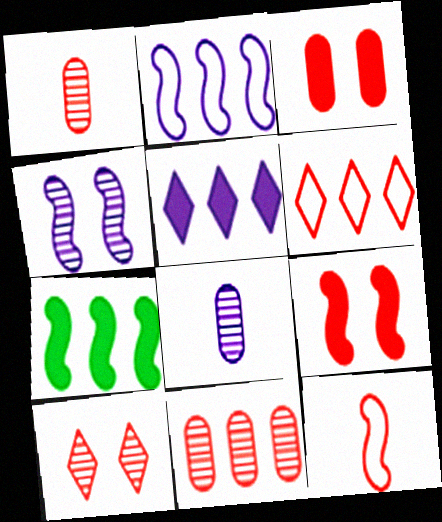[[1, 6, 9], 
[4, 7, 12]]